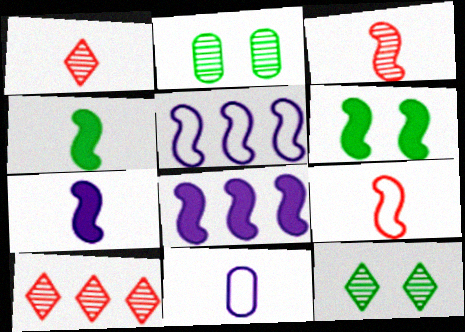[[1, 4, 11], 
[3, 5, 6], 
[6, 10, 11]]